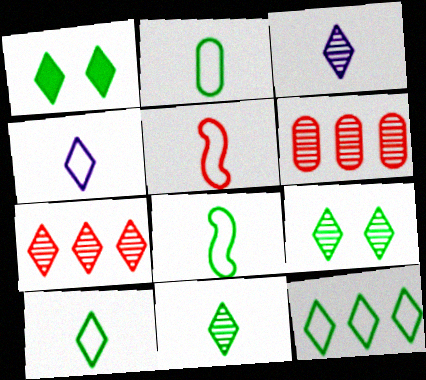[[1, 4, 7], 
[1, 11, 12], 
[2, 4, 5], 
[2, 8, 10], 
[3, 7, 9]]